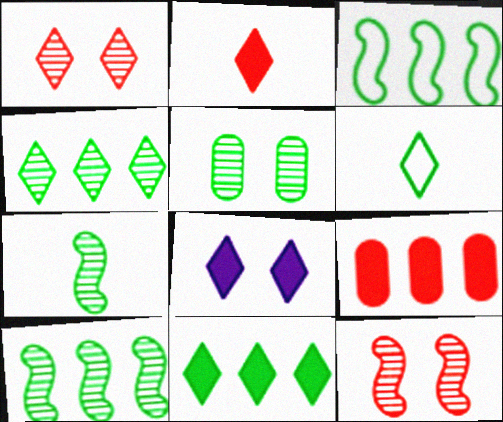[[2, 8, 11], 
[4, 5, 7]]